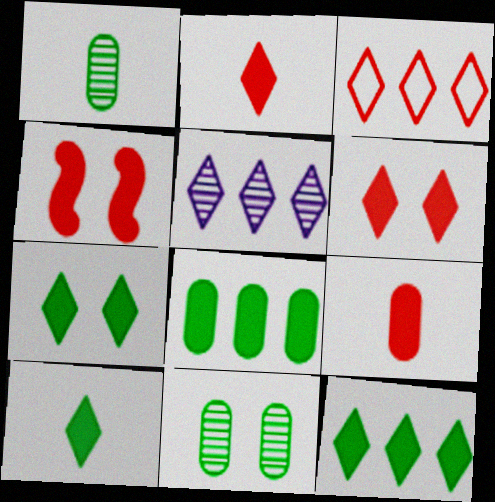[[3, 5, 12], 
[7, 10, 12]]